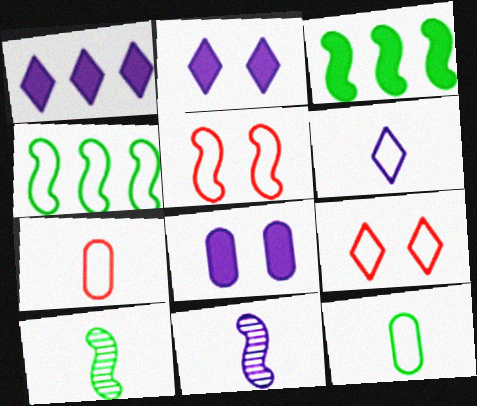[[3, 5, 11]]